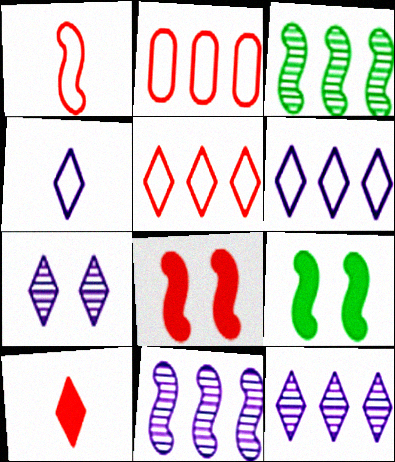[[1, 9, 11]]